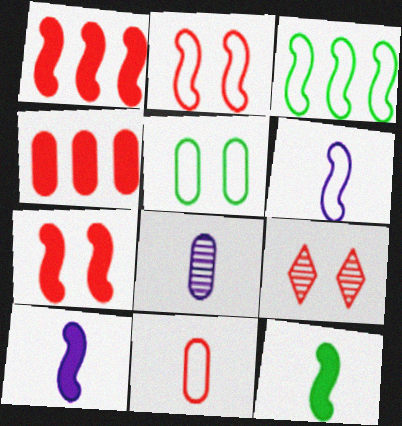[[1, 9, 11], 
[2, 3, 6], 
[4, 5, 8]]